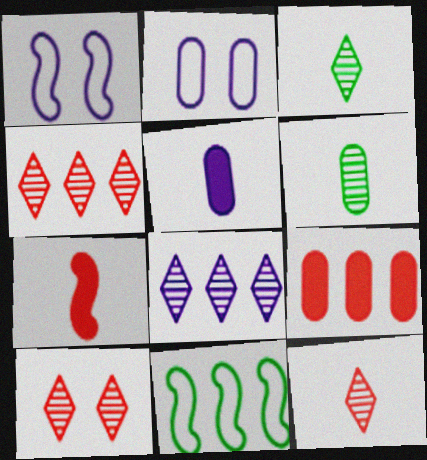[[1, 3, 9], 
[1, 5, 8], 
[2, 6, 9], 
[3, 8, 10], 
[4, 10, 12], 
[5, 10, 11], 
[8, 9, 11]]